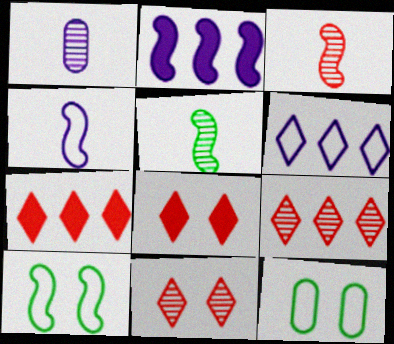[[1, 7, 10], 
[2, 3, 10]]